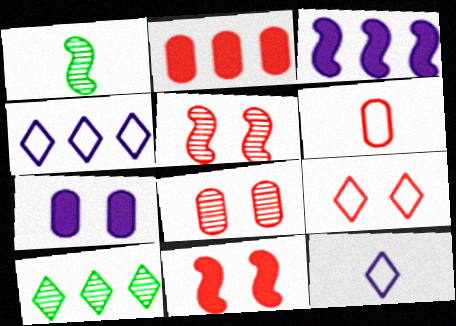[[2, 6, 8], 
[8, 9, 11]]